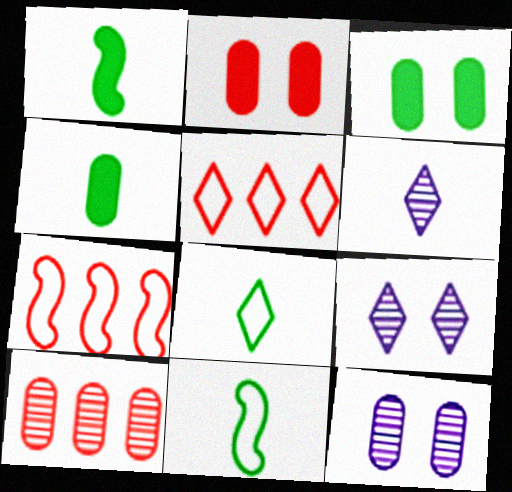[[1, 5, 12], 
[3, 6, 7], 
[4, 7, 9]]